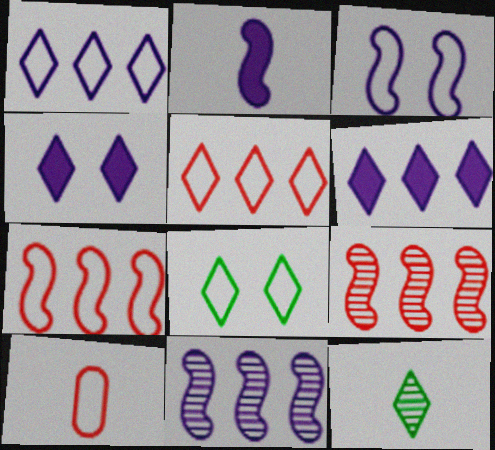[[2, 3, 11], 
[2, 10, 12], 
[4, 5, 12]]